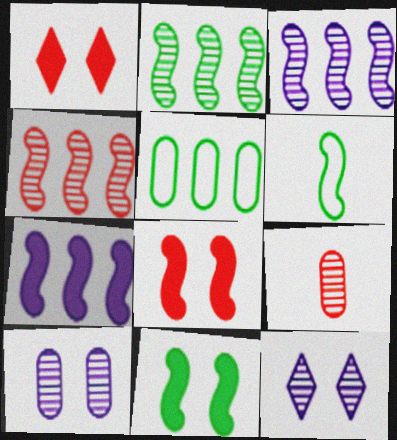[[2, 3, 4], 
[2, 6, 11], 
[2, 9, 12], 
[3, 6, 8]]